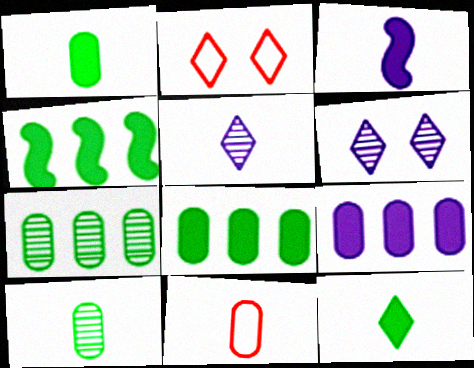[[2, 3, 7], 
[4, 6, 11]]